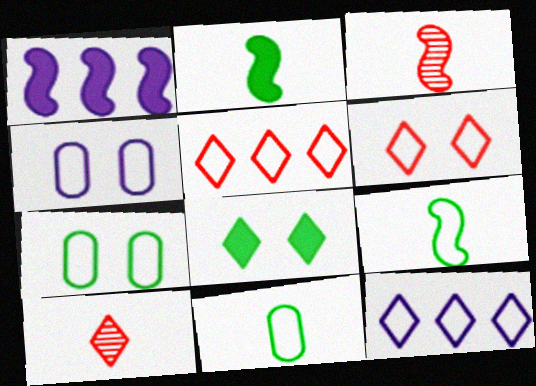[[1, 7, 10], 
[4, 5, 9], 
[8, 10, 12]]